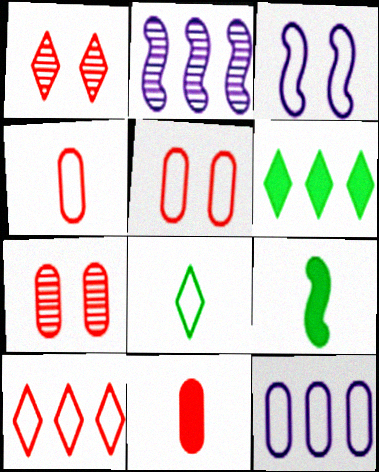[[1, 9, 12]]